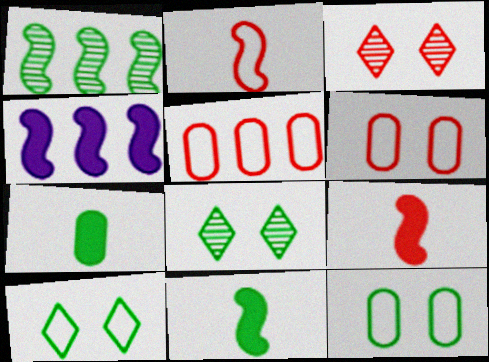[[1, 7, 10], 
[3, 5, 9]]